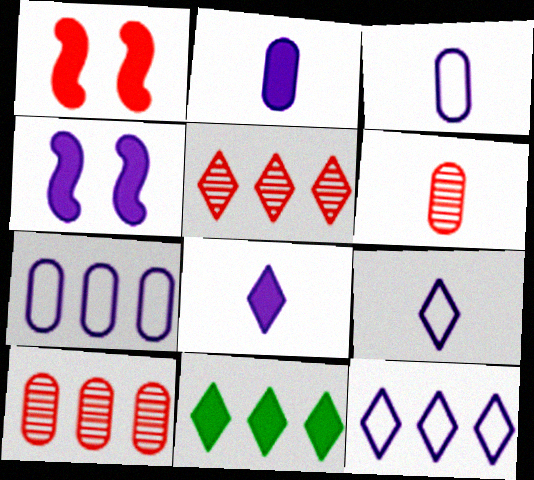[[1, 2, 11], 
[5, 11, 12]]